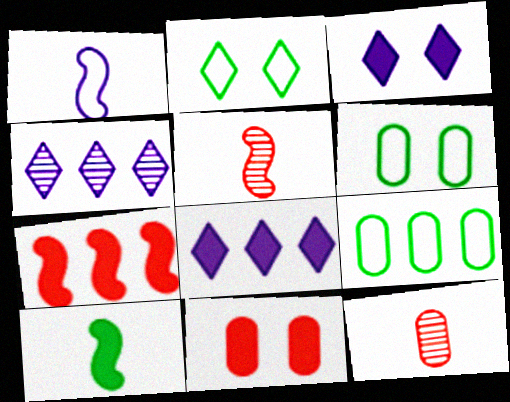[[1, 5, 10], 
[3, 5, 9], 
[4, 7, 9], 
[5, 6, 8], 
[8, 10, 11]]